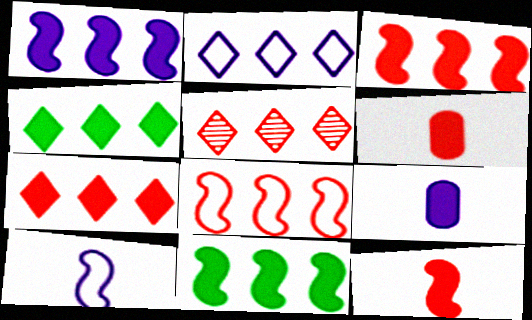[[1, 3, 11], 
[2, 4, 5]]